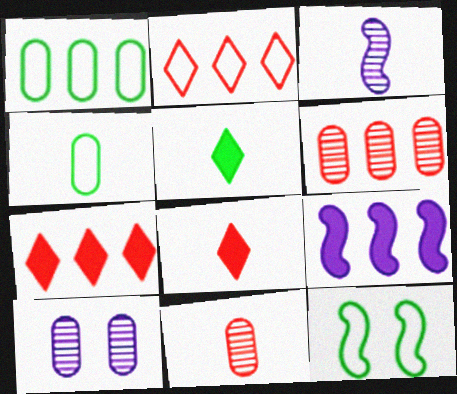[[3, 4, 8]]